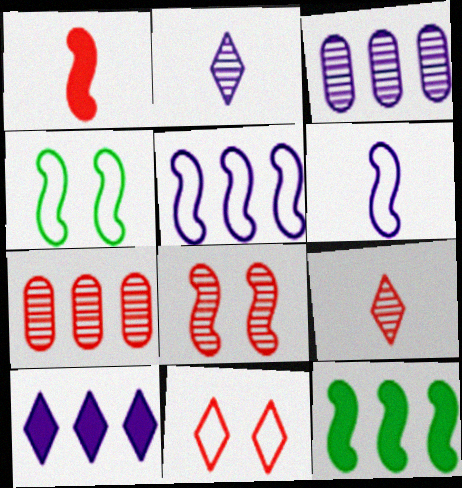[[1, 7, 11], 
[3, 5, 10], 
[6, 8, 12], 
[7, 8, 9]]